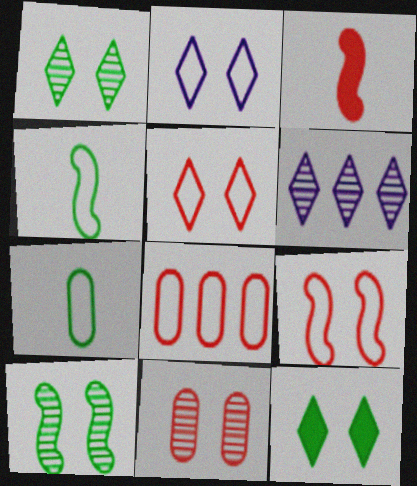[[2, 4, 8]]